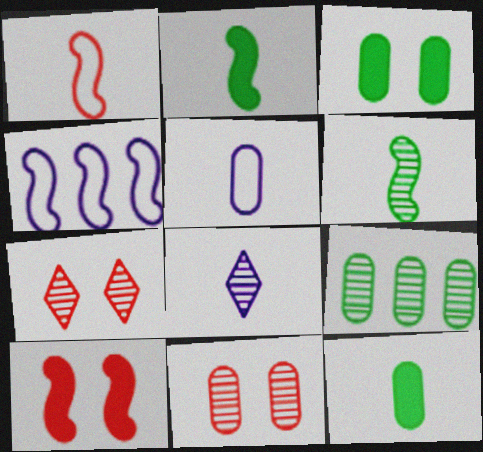[[1, 8, 12], 
[4, 6, 10], 
[4, 7, 12]]